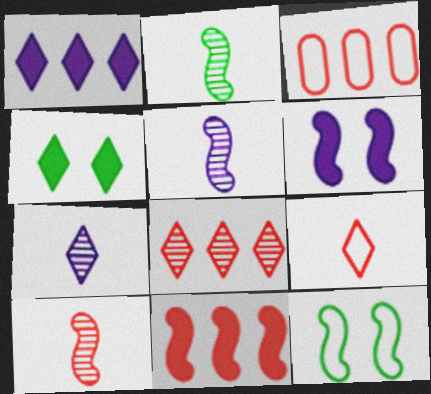[[2, 5, 10], 
[3, 4, 5], 
[3, 8, 11], 
[5, 11, 12]]